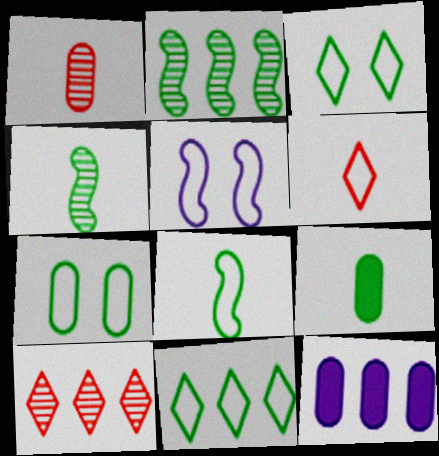[[1, 7, 12], 
[2, 3, 9], 
[5, 9, 10], 
[7, 8, 11]]